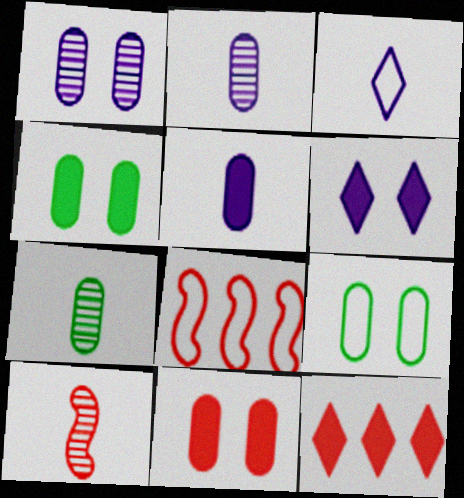[[1, 9, 11], 
[3, 8, 9], 
[6, 7, 8]]